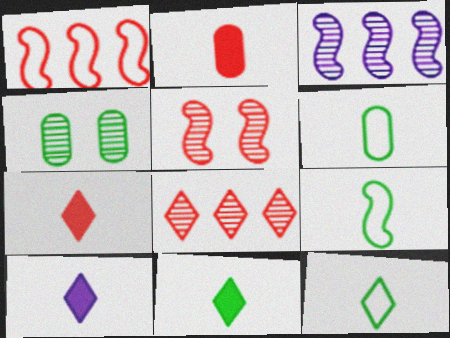[[1, 4, 10], 
[6, 9, 12], 
[7, 10, 11]]